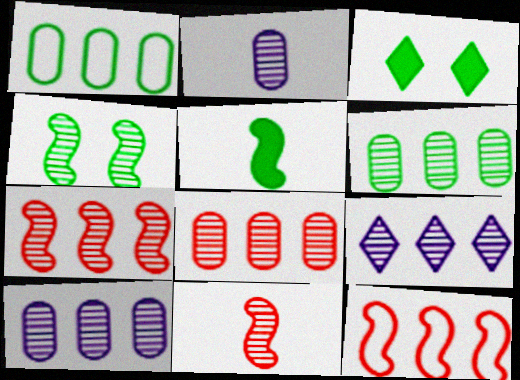[[2, 3, 12], 
[6, 7, 9], 
[6, 8, 10]]